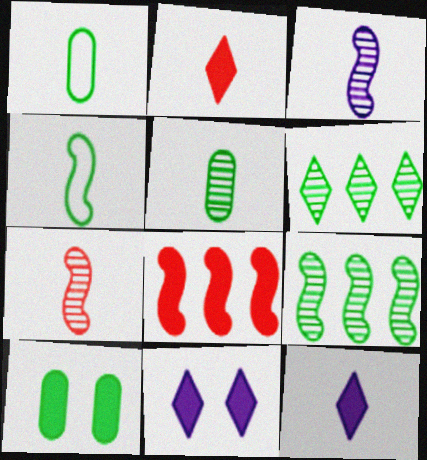[[1, 2, 3], 
[1, 7, 12], 
[4, 6, 10], 
[8, 10, 12]]